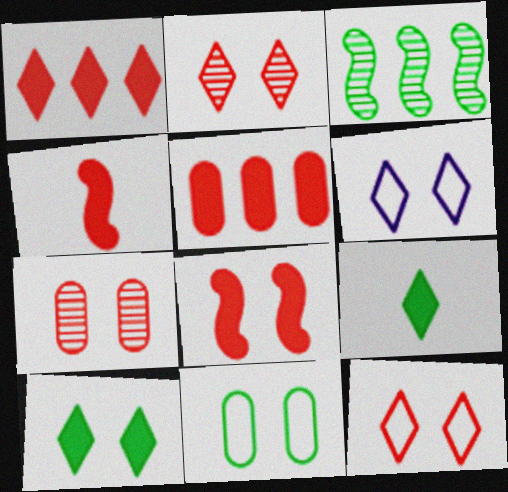[[2, 6, 10], 
[3, 9, 11], 
[7, 8, 12]]